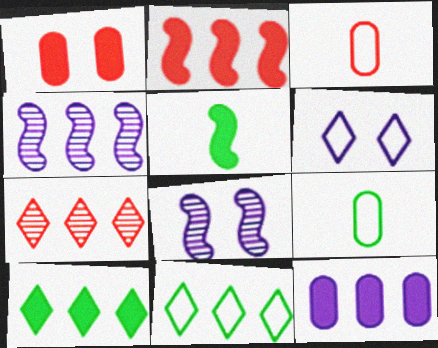[[2, 10, 12], 
[3, 8, 10]]